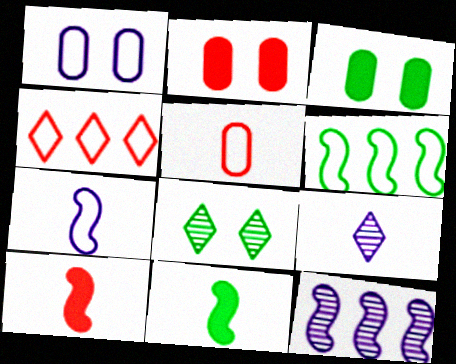[[2, 6, 9], 
[5, 9, 11]]